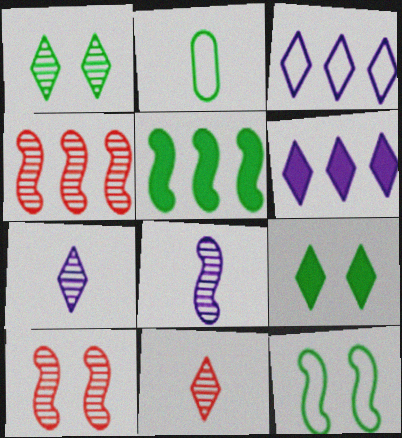[[1, 2, 5], 
[2, 6, 10], 
[3, 9, 11]]